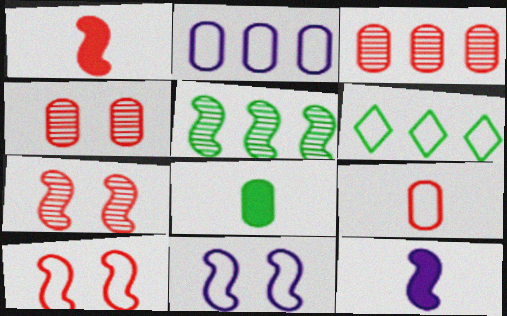[[1, 5, 11], 
[2, 4, 8], 
[4, 6, 12], 
[5, 10, 12], 
[6, 9, 11]]